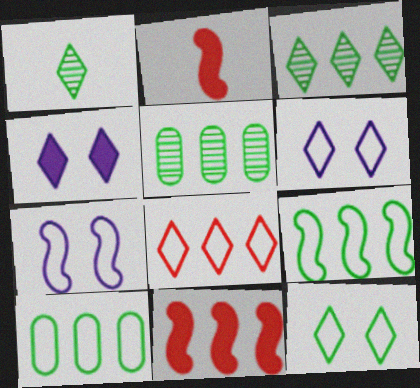[[1, 4, 8], 
[2, 5, 6]]